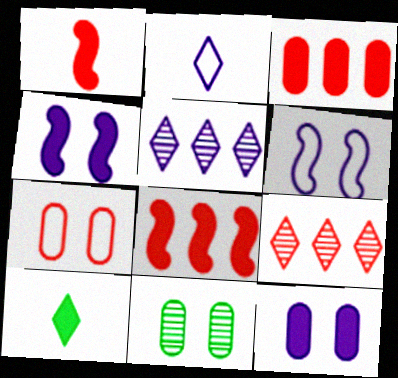[[1, 7, 9], 
[2, 8, 11], 
[3, 4, 10], 
[7, 11, 12], 
[8, 10, 12]]